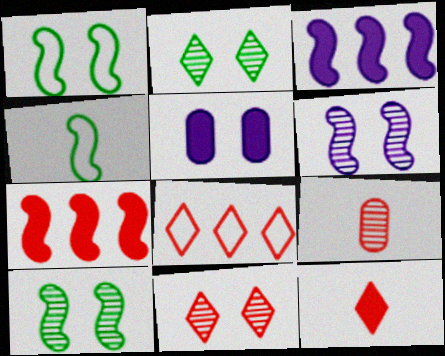[[1, 5, 11], 
[4, 6, 7], 
[8, 11, 12]]